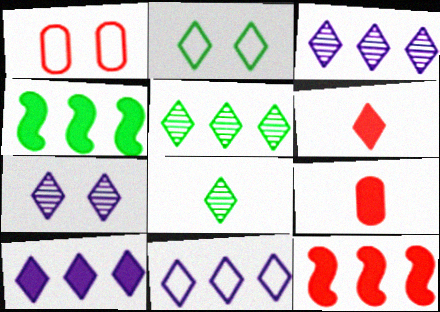[[2, 3, 6], 
[3, 10, 11]]